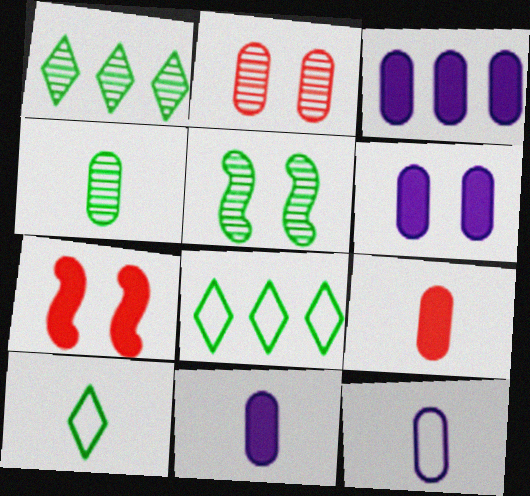[[1, 4, 5], 
[1, 7, 12], 
[3, 6, 11], 
[4, 9, 12]]